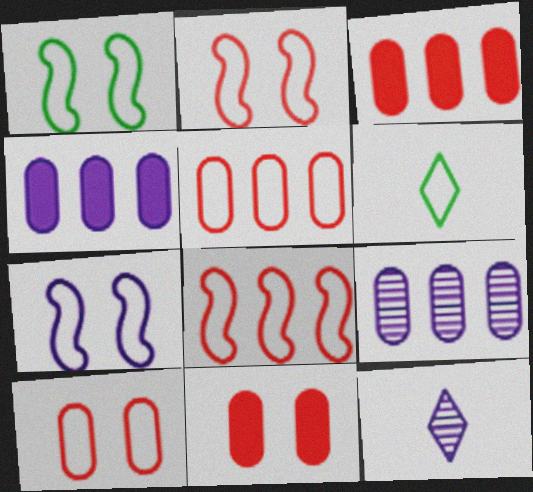[[1, 2, 7], 
[1, 3, 12], 
[4, 7, 12], 
[5, 6, 7]]